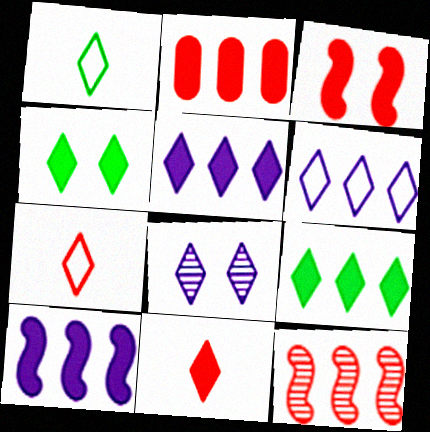[[2, 3, 11], 
[2, 9, 10], 
[4, 5, 11], 
[7, 8, 9]]